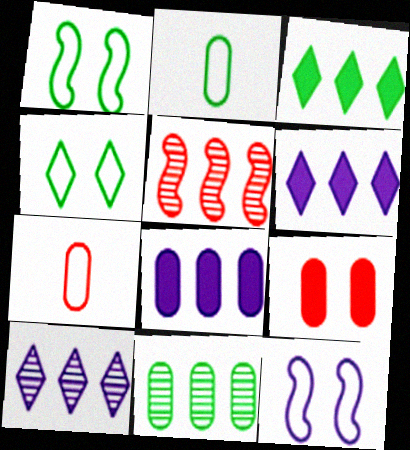[[5, 10, 11]]